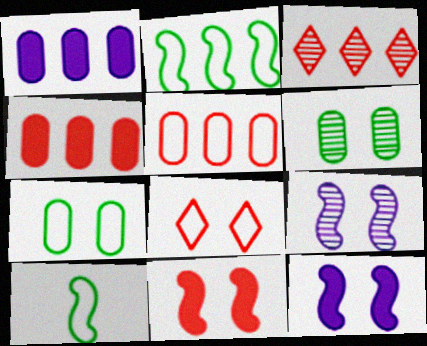[[1, 2, 3], 
[6, 8, 12]]